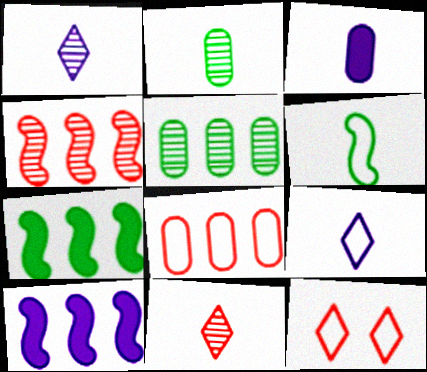[[2, 10, 12], 
[3, 6, 11]]